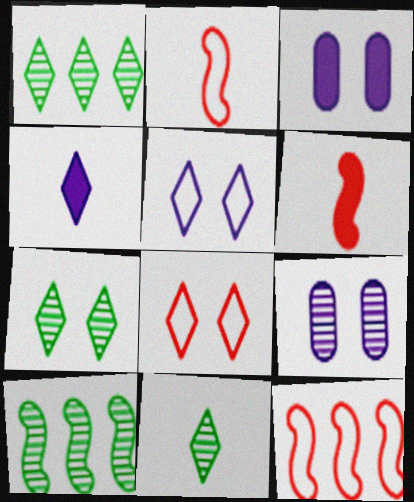[[1, 2, 3], 
[1, 4, 8], 
[1, 7, 11], 
[3, 11, 12]]